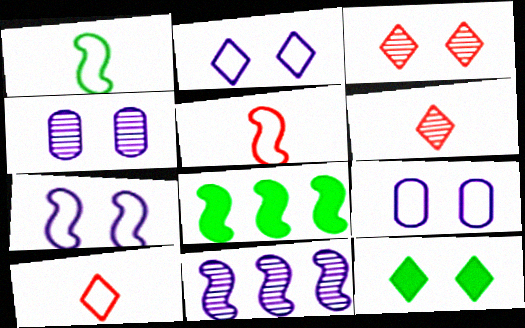[[2, 3, 12], 
[2, 7, 9], 
[4, 8, 10], 
[6, 8, 9]]